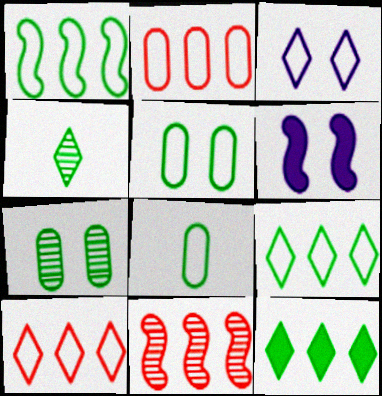[[2, 4, 6]]